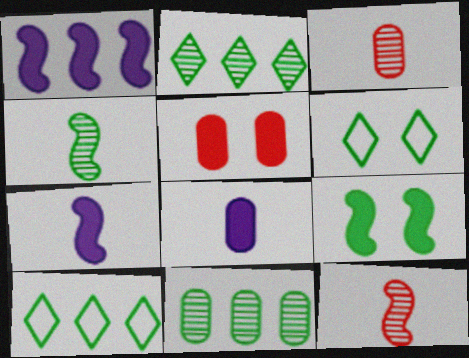[[1, 3, 6]]